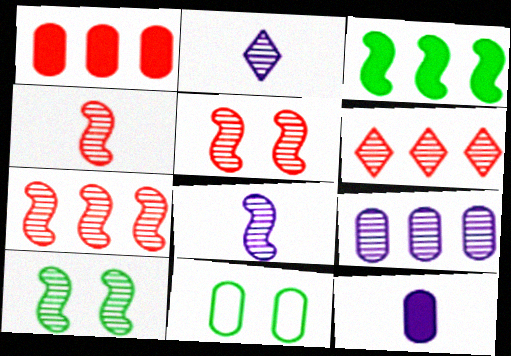[[4, 5, 7], 
[7, 8, 10]]